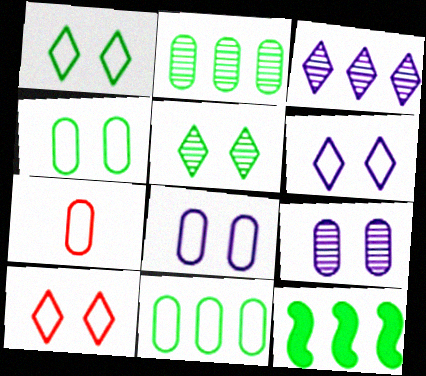[[1, 6, 10], 
[7, 8, 11]]